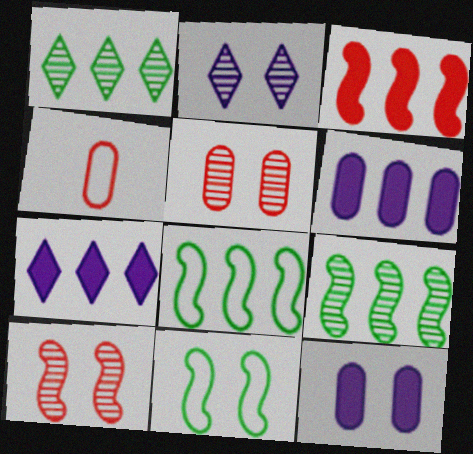[]